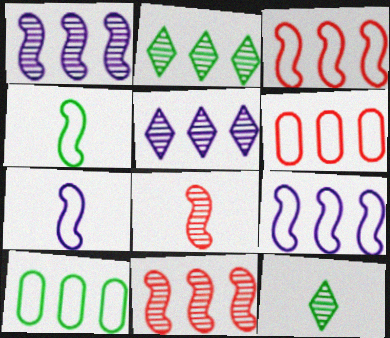[]